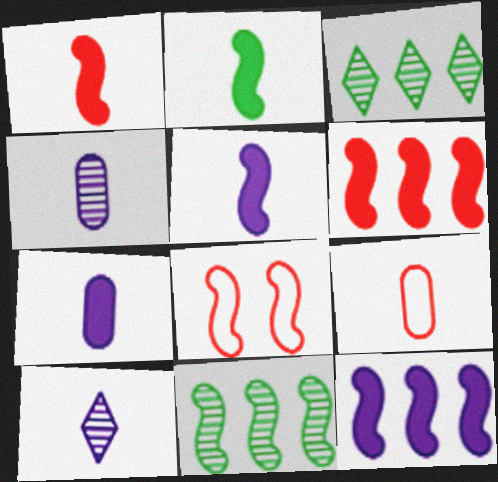[[1, 2, 5], 
[2, 9, 10], 
[3, 7, 8], 
[5, 8, 11]]